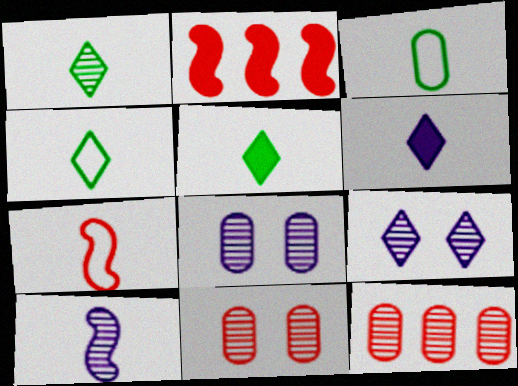[[1, 4, 5], 
[2, 3, 9], 
[2, 4, 8]]